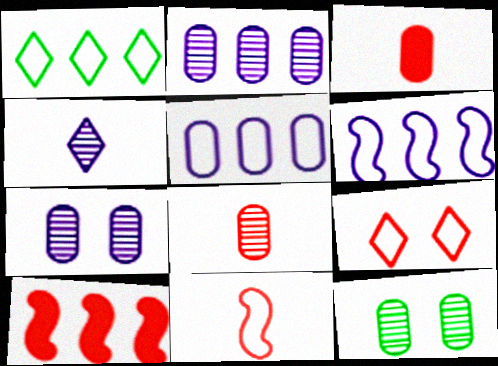[[1, 2, 10], 
[2, 8, 12], 
[3, 5, 12], 
[8, 9, 10]]